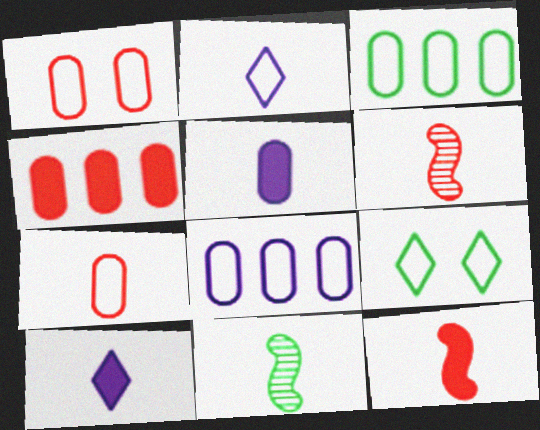[[7, 10, 11]]